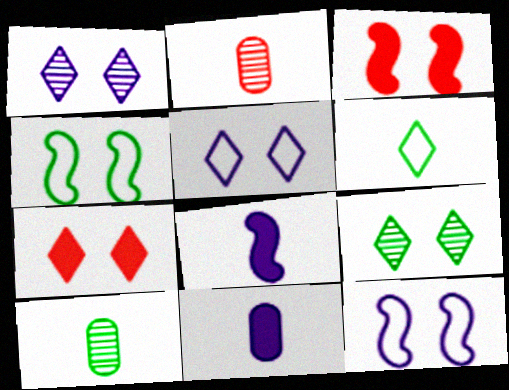[[2, 6, 8], 
[5, 7, 9]]